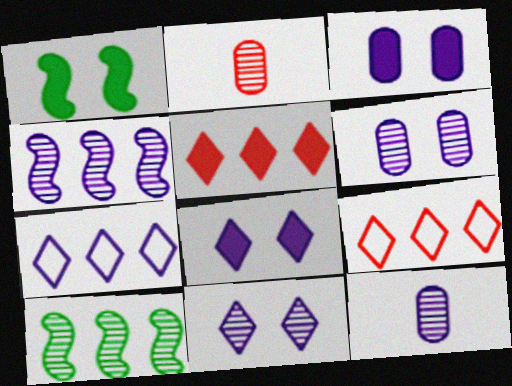[[1, 2, 7], 
[1, 9, 12], 
[2, 10, 11], 
[4, 11, 12]]